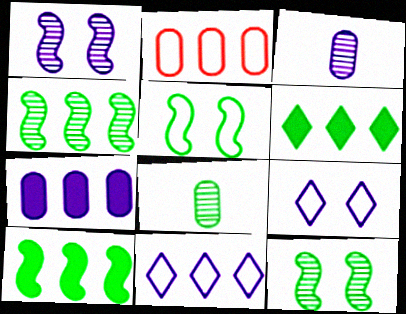[[5, 6, 8]]